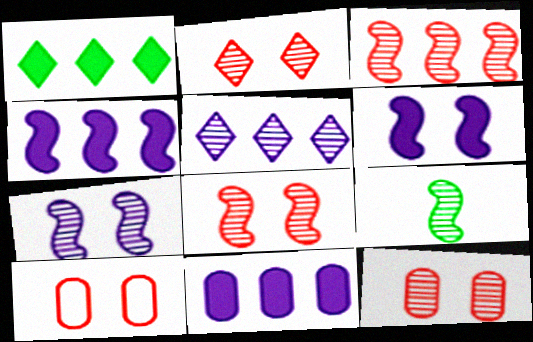[[2, 8, 12], 
[3, 7, 9], 
[5, 9, 12]]